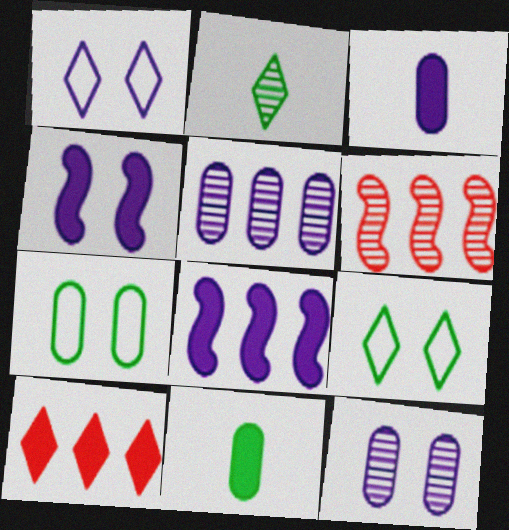[[1, 2, 10], 
[1, 4, 12], 
[1, 6, 11], 
[2, 6, 12], 
[3, 6, 9], 
[4, 10, 11]]